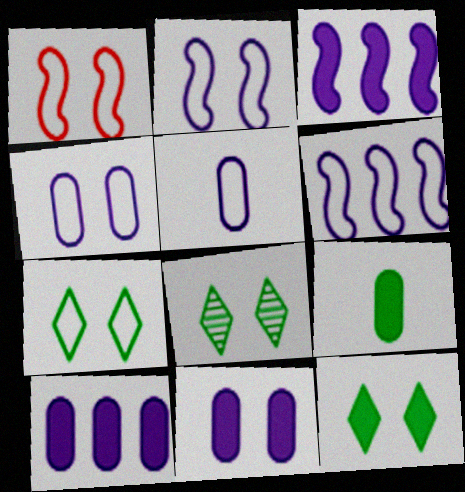[[1, 4, 7], 
[1, 8, 11], 
[7, 8, 12]]